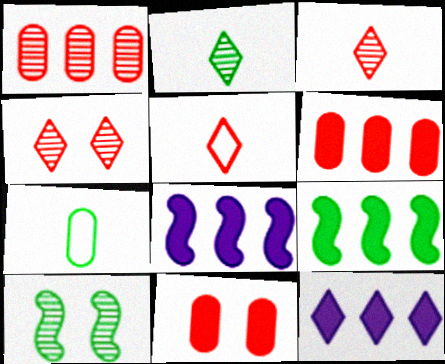[[4, 7, 8], 
[6, 9, 12]]